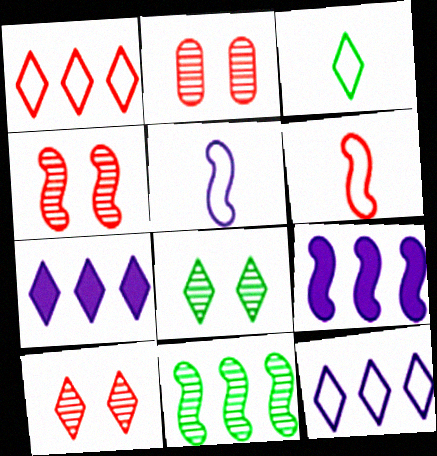[[2, 3, 9], 
[2, 4, 10], 
[3, 7, 10]]